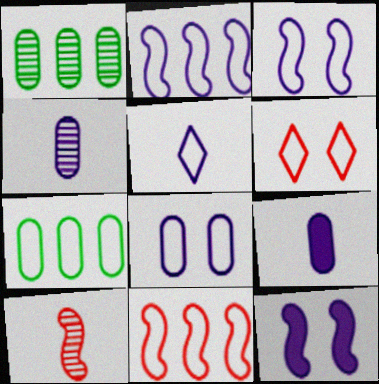[[2, 5, 8]]